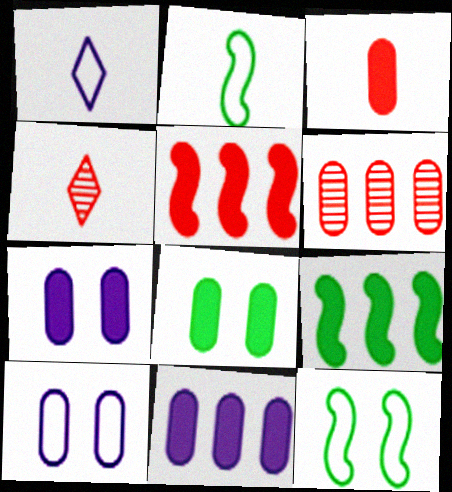[[3, 8, 11], 
[4, 9, 10], 
[4, 11, 12]]